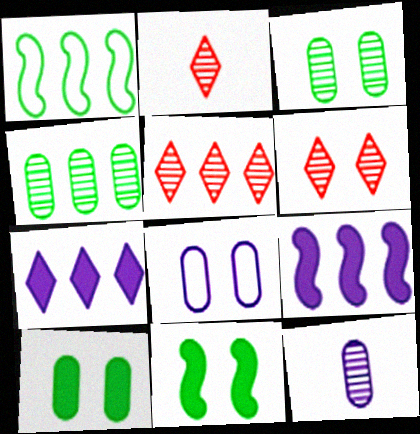[[2, 5, 6], 
[6, 8, 11]]